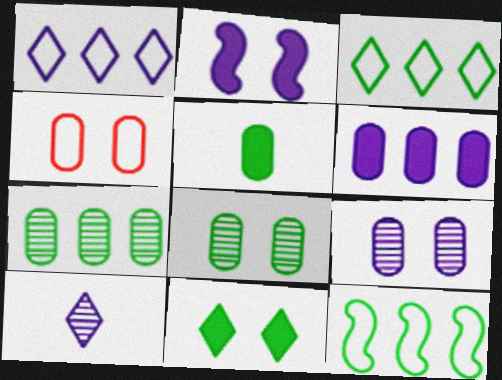[]